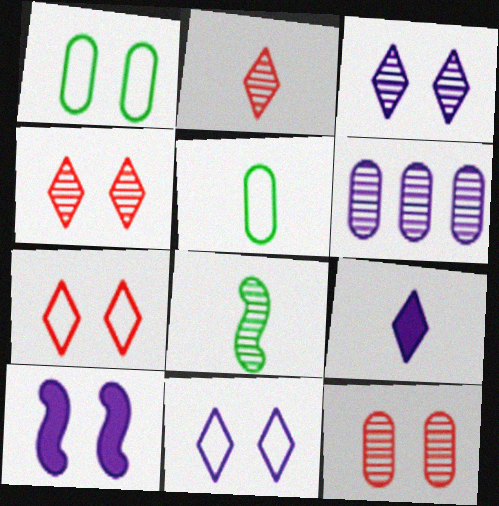[[1, 4, 10], 
[4, 6, 8]]